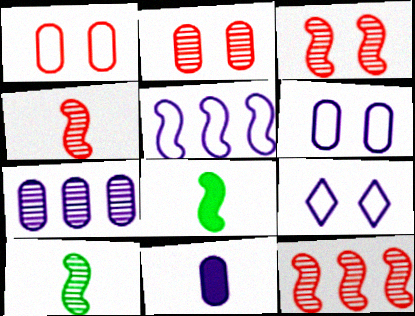[[3, 4, 12], 
[3, 5, 8], 
[6, 7, 11]]